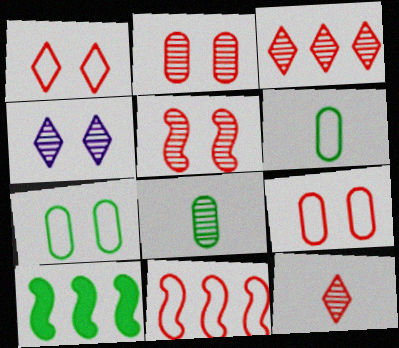[]